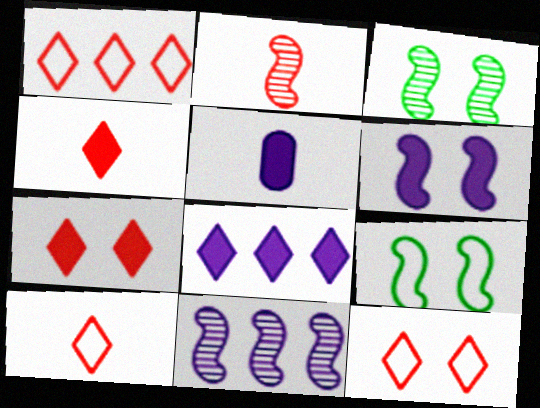[[1, 3, 5], 
[1, 10, 12], 
[2, 3, 11], 
[5, 6, 8]]